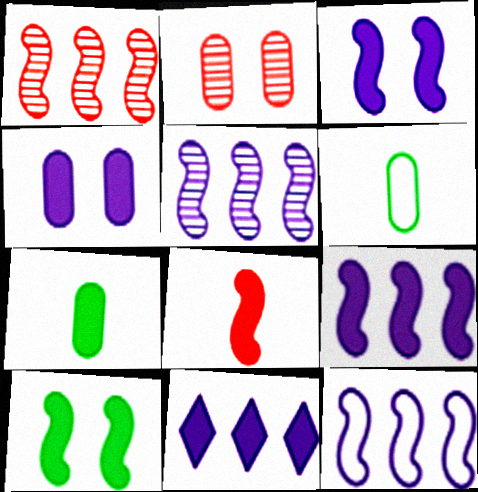[[5, 9, 12], 
[8, 9, 10]]